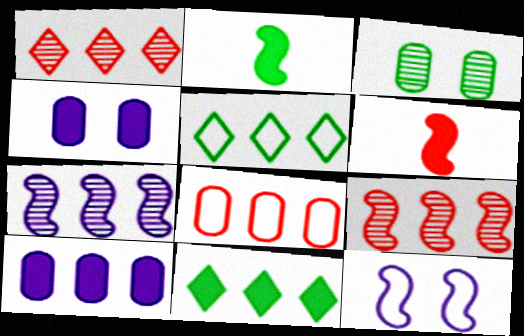[[2, 3, 5], 
[2, 9, 12], 
[4, 6, 11], 
[5, 9, 10], 
[7, 8, 11]]